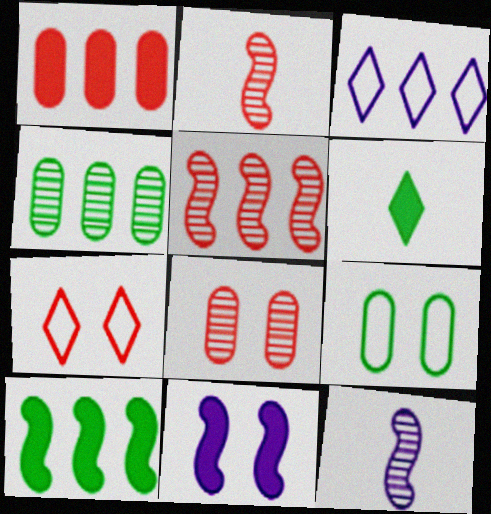[[1, 2, 7], 
[1, 6, 11]]